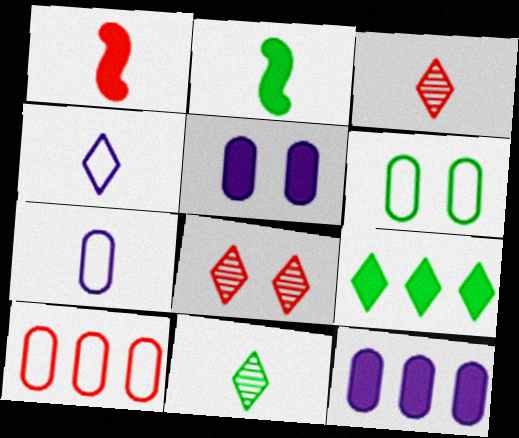[[1, 5, 9], 
[1, 7, 11], 
[1, 8, 10], 
[2, 3, 7], 
[4, 8, 9], 
[6, 7, 10]]